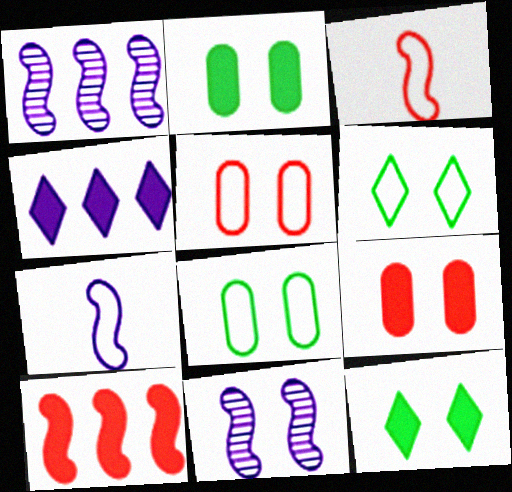[[5, 11, 12], 
[6, 9, 11]]